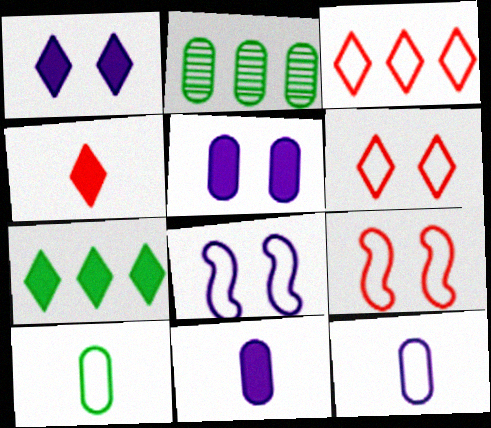[[1, 4, 7], 
[2, 4, 8], 
[3, 8, 10]]